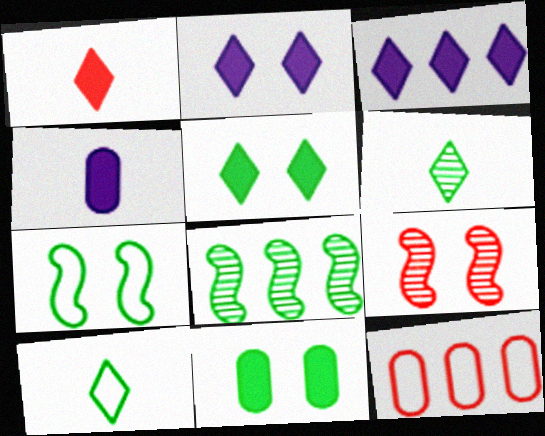[[1, 3, 5], 
[1, 9, 12], 
[3, 8, 12], 
[8, 10, 11]]